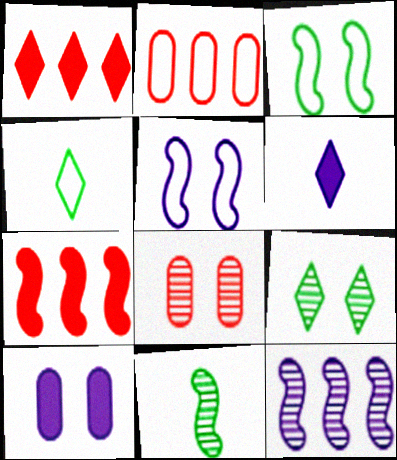[[2, 4, 5], 
[5, 7, 11]]